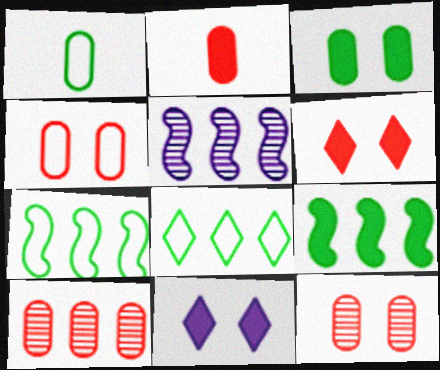[[1, 5, 6], 
[2, 4, 10], 
[2, 9, 11]]